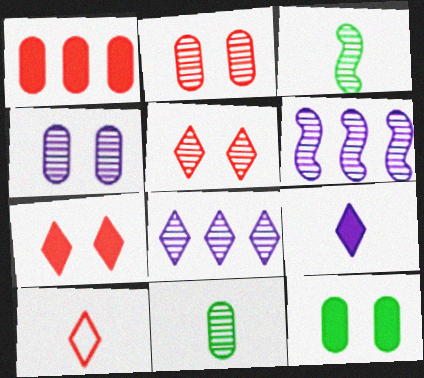[[2, 3, 8], 
[5, 6, 11], 
[6, 10, 12]]